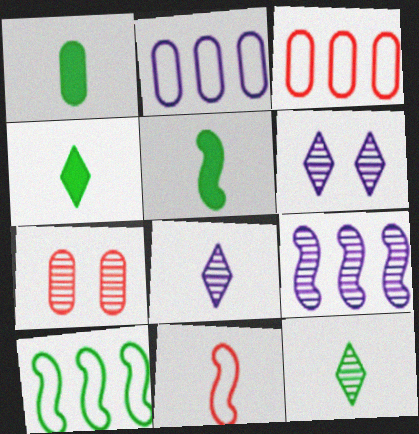[[1, 2, 7], 
[1, 4, 5], 
[1, 8, 11], 
[3, 5, 6], 
[7, 9, 12]]